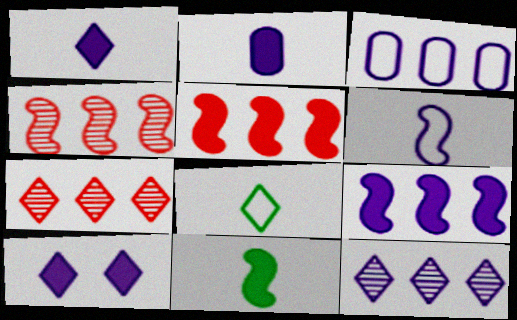[[2, 9, 10], 
[3, 9, 12], 
[7, 8, 10]]